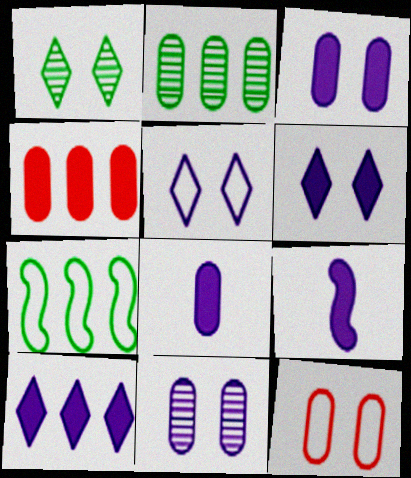[[2, 8, 12], 
[3, 9, 10]]